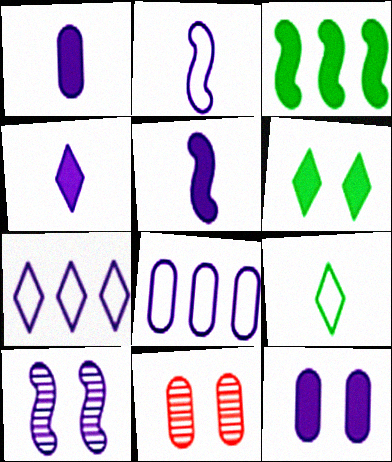[[1, 4, 5], 
[1, 7, 10], 
[4, 8, 10]]